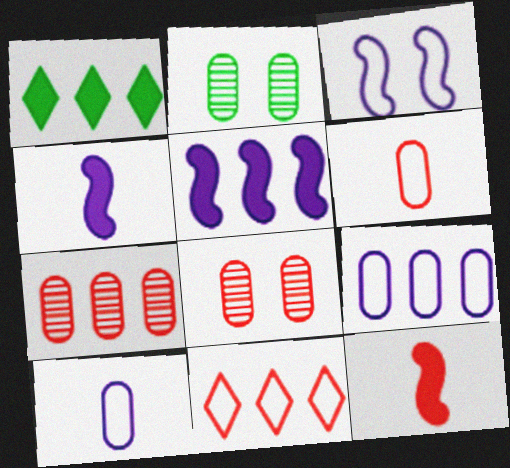[[2, 4, 11], 
[8, 11, 12]]